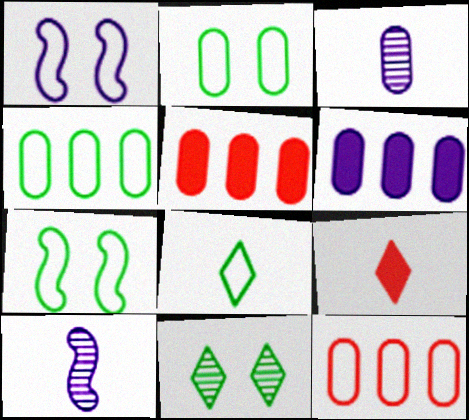[[1, 8, 12], 
[2, 3, 5], 
[4, 7, 8]]